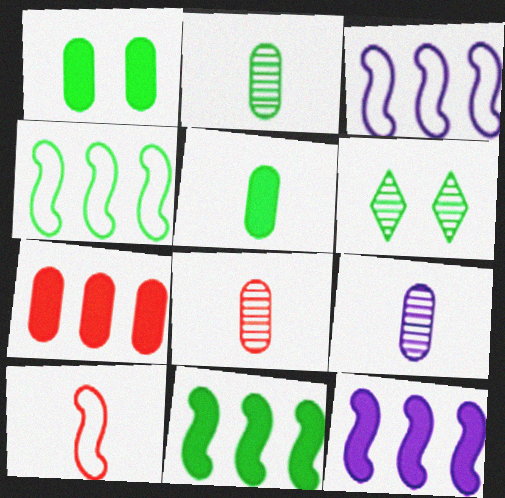[[2, 8, 9], 
[4, 5, 6]]